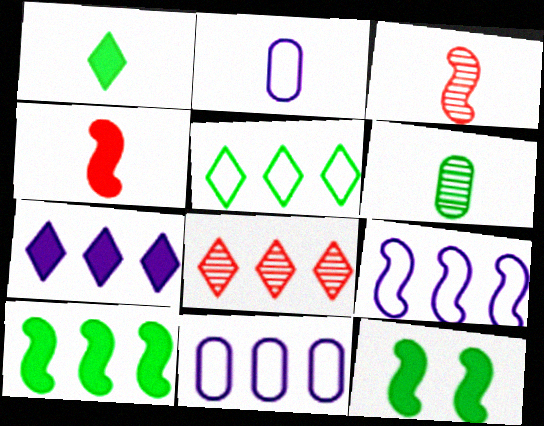[[1, 2, 3], 
[2, 8, 12], 
[3, 9, 12], 
[5, 6, 12], 
[5, 7, 8], 
[8, 10, 11]]